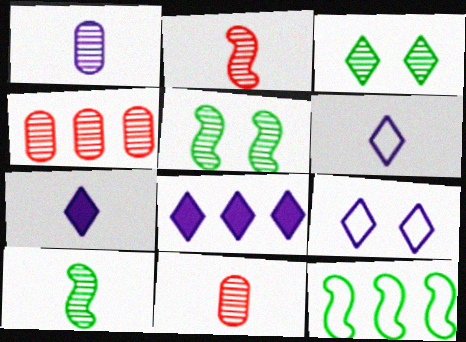[[4, 8, 12]]